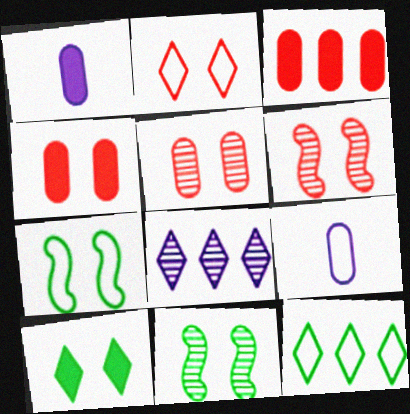[[1, 6, 12], 
[2, 4, 6]]